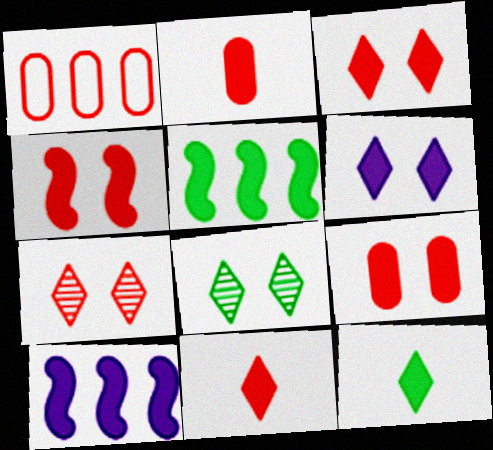[[2, 5, 6], 
[3, 4, 9], 
[9, 10, 12]]